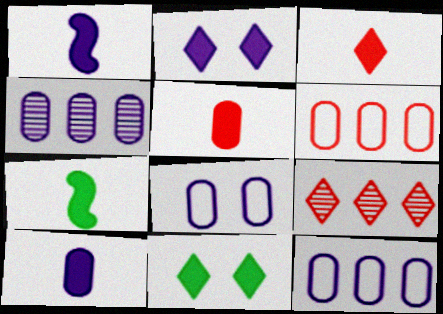[[3, 7, 10], 
[4, 8, 10], 
[7, 8, 9]]